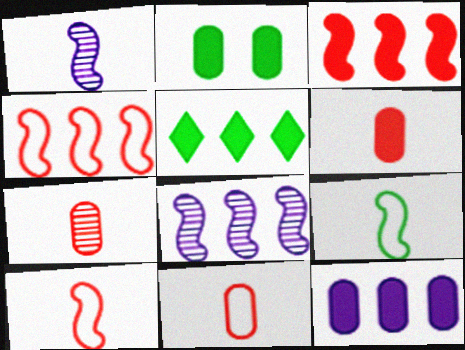[[2, 6, 12], 
[3, 5, 12], 
[6, 7, 11]]